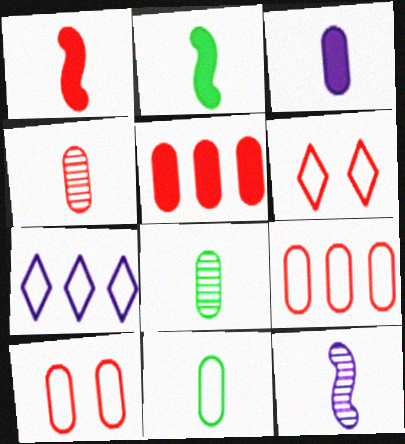[[3, 4, 11], 
[4, 5, 10]]